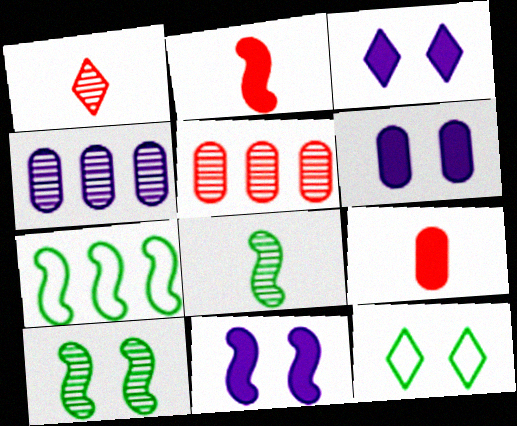[[1, 4, 10], 
[1, 6, 7], 
[2, 4, 12], 
[3, 6, 11]]